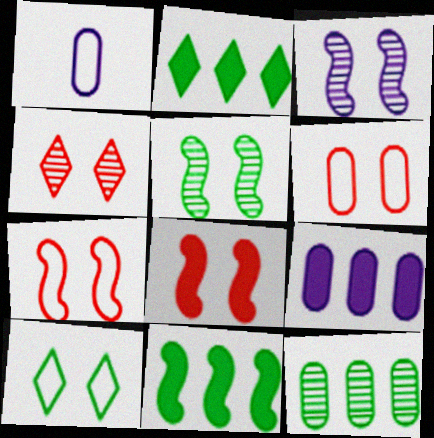[[1, 4, 11], 
[4, 6, 8]]